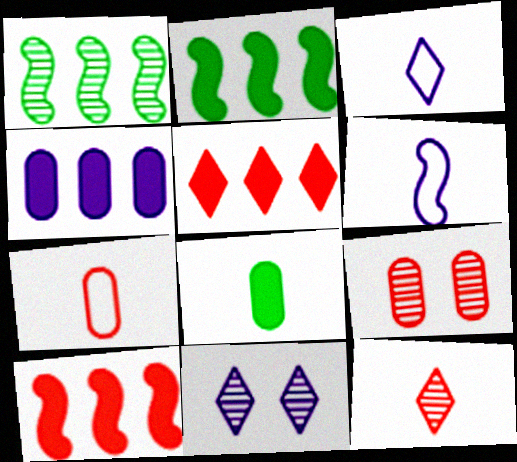[[2, 3, 9], 
[2, 4, 5], 
[2, 7, 11], 
[4, 6, 11], 
[6, 8, 12]]